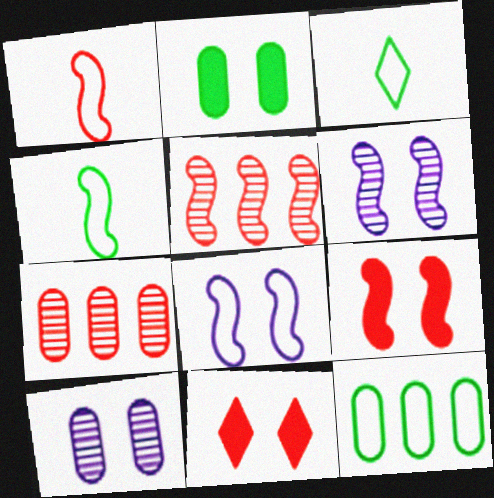[[1, 5, 9], 
[1, 7, 11]]